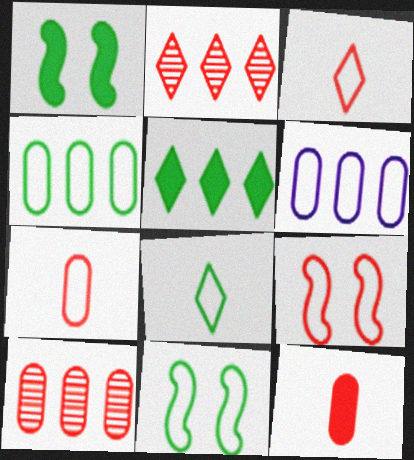[[2, 9, 12], 
[3, 6, 11], 
[4, 8, 11], 
[6, 8, 9]]